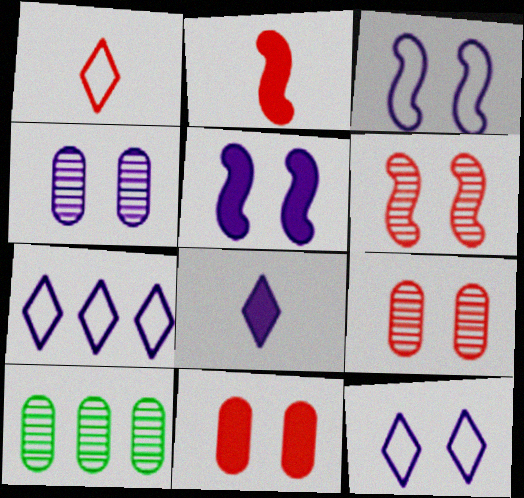[[1, 5, 10], 
[2, 10, 12], 
[4, 5, 12]]